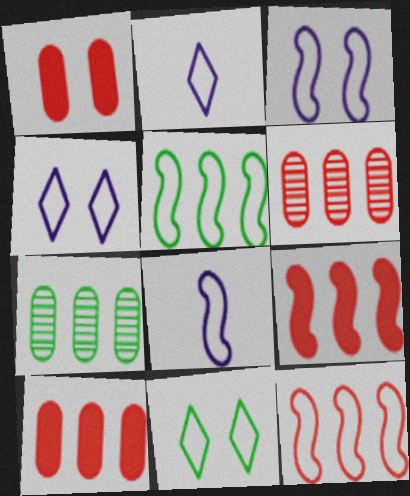[]